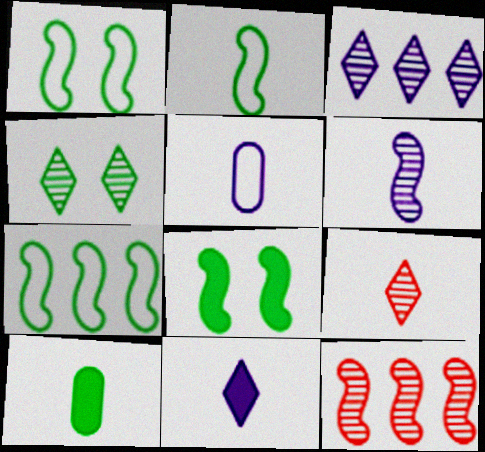[[1, 2, 7], 
[3, 4, 9], 
[4, 7, 10], 
[5, 6, 11]]